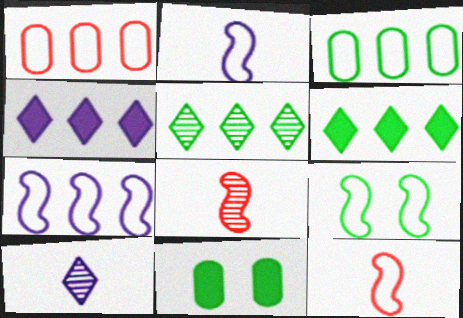[[7, 9, 12]]